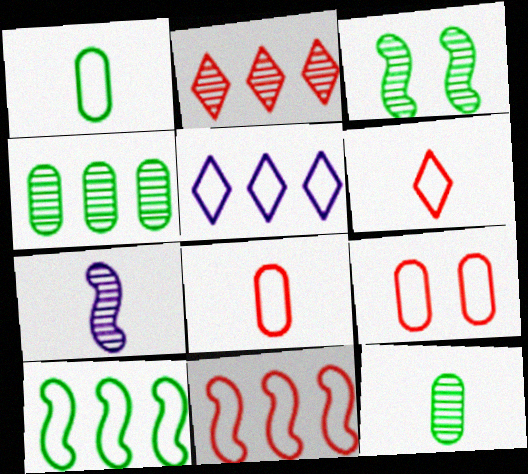[[6, 9, 11]]